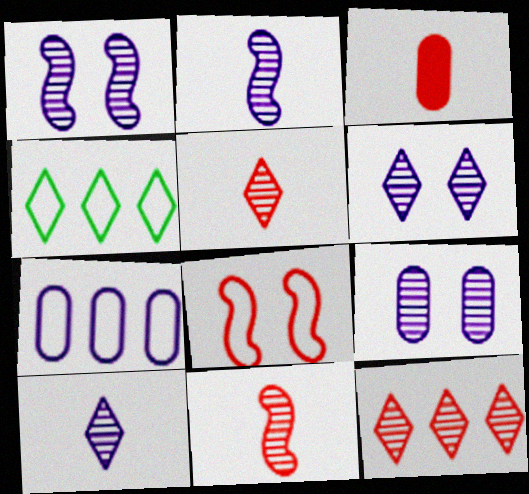[[1, 3, 4], 
[1, 6, 9], 
[3, 8, 12]]